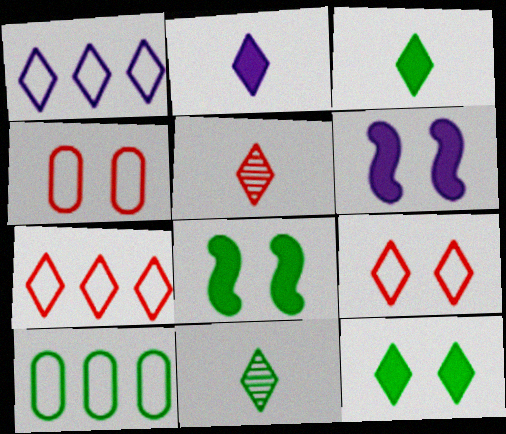[[1, 5, 12], 
[5, 6, 10], 
[8, 10, 11]]